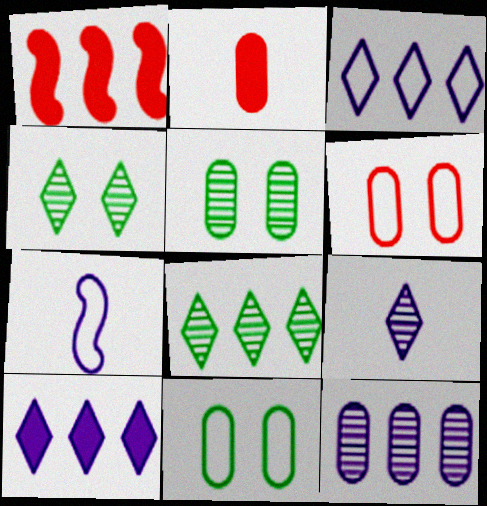[[1, 9, 11], 
[2, 11, 12]]